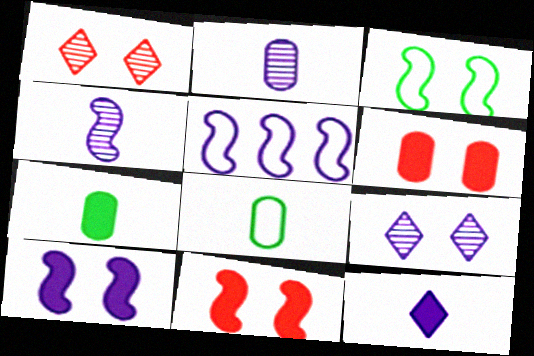[[1, 5, 7], 
[3, 6, 9], 
[4, 5, 10]]